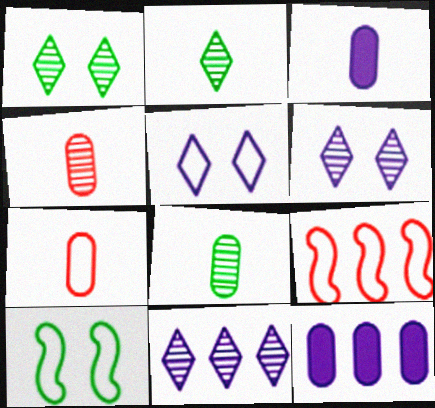[[1, 3, 9], 
[3, 7, 8]]